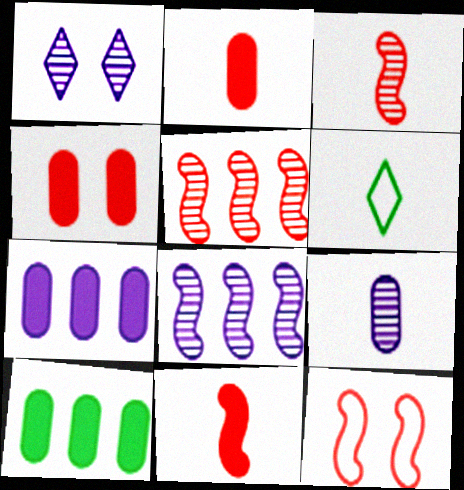[[1, 8, 9], 
[4, 6, 8], 
[5, 11, 12], 
[6, 9, 11]]